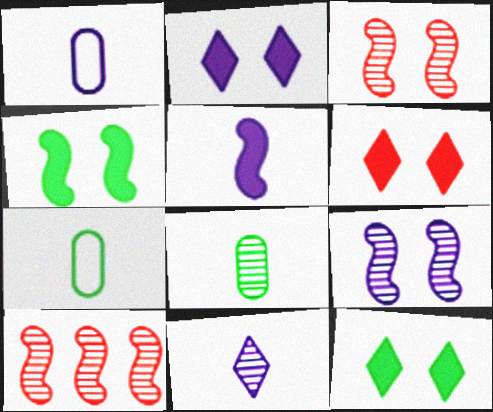[[1, 5, 11], 
[1, 10, 12], 
[2, 6, 12], 
[2, 7, 10]]